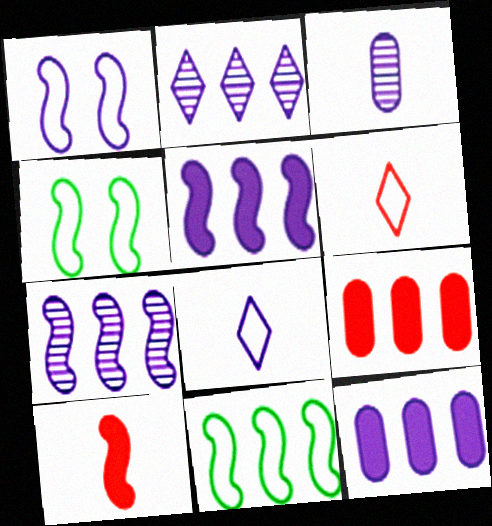[[2, 9, 11], 
[4, 7, 10]]